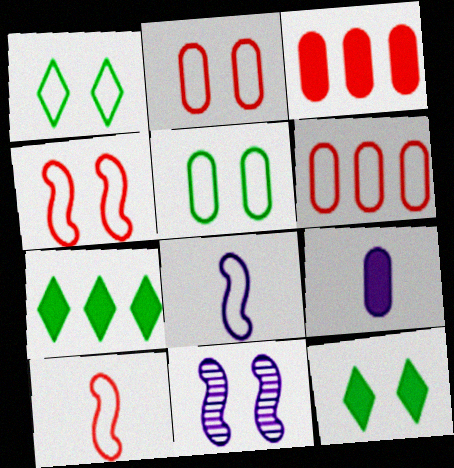[[1, 6, 8], 
[2, 11, 12]]